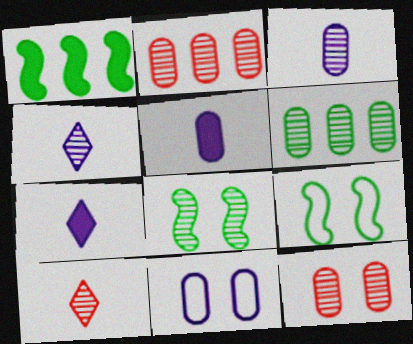[[1, 10, 11], 
[2, 4, 8], 
[2, 7, 9], 
[3, 6, 12]]